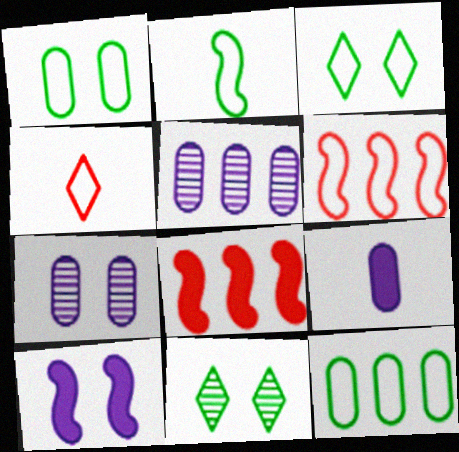[[2, 3, 12], 
[6, 9, 11]]